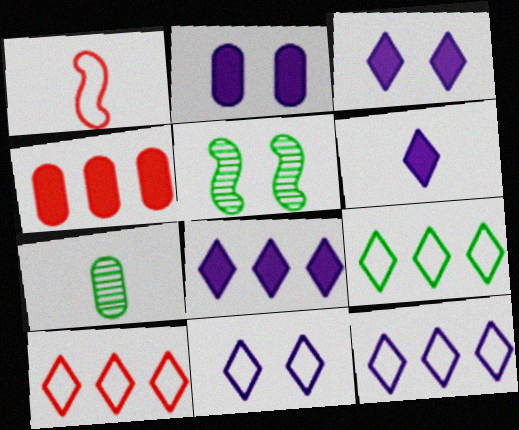[[1, 6, 7], 
[3, 6, 8], 
[9, 10, 12]]